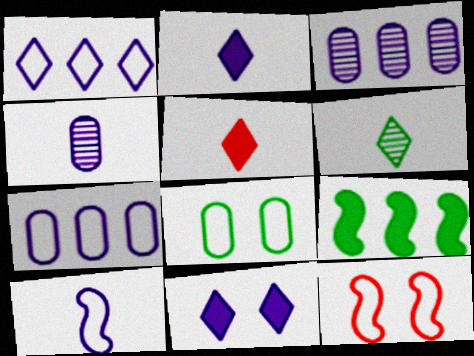[[2, 4, 10], 
[3, 10, 11], 
[6, 8, 9]]